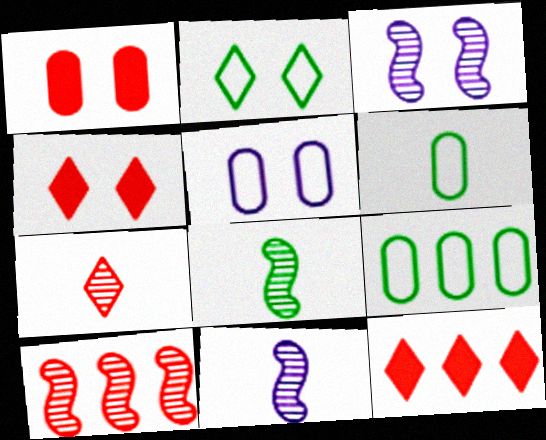[[1, 2, 3], 
[3, 6, 12], 
[3, 8, 10], 
[4, 9, 11], 
[5, 8, 12]]